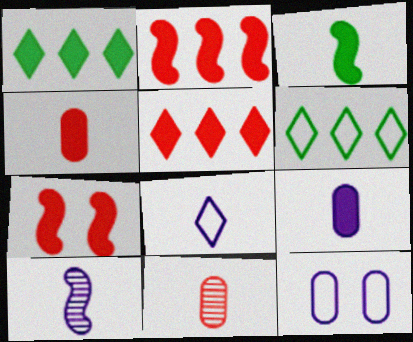[[1, 7, 9], 
[3, 8, 11], 
[4, 5, 7], 
[8, 9, 10]]